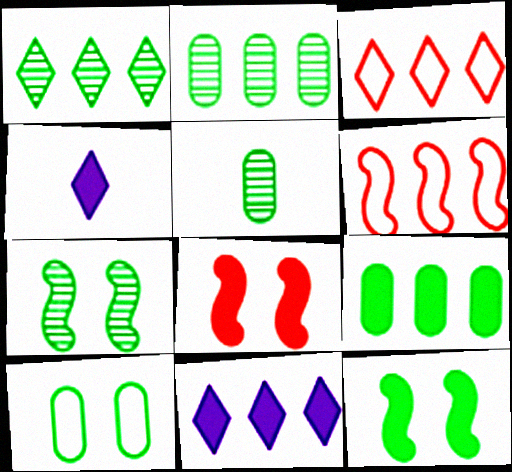[[1, 3, 11], 
[1, 5, 7], 
[2, 6, 11], 
[4, 8, 9], 
[5, 9, 10]]